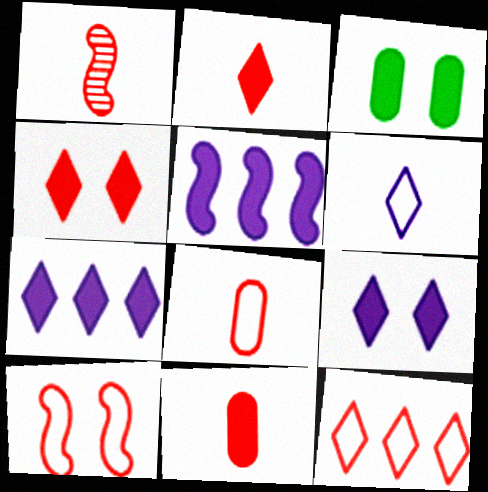[[1, 2, 8], 
[2, 3, 5], 
[8, 10, 12]]